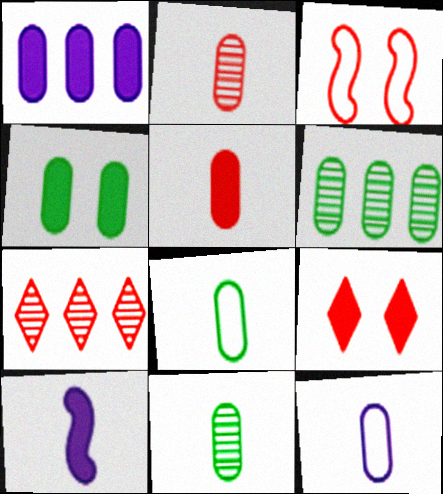[[1, 4, 5], 
[3, 5, 7], 
[4, 6, 8], 
[5, 11, 12]]